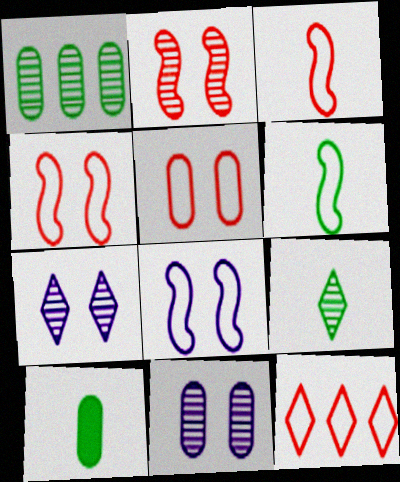[[3, 5, 12], 
[6, 9, 10]]